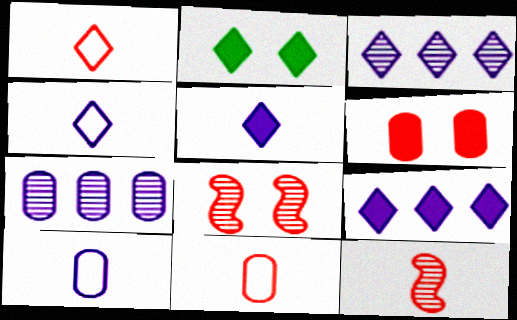[[1, 2, 3]]